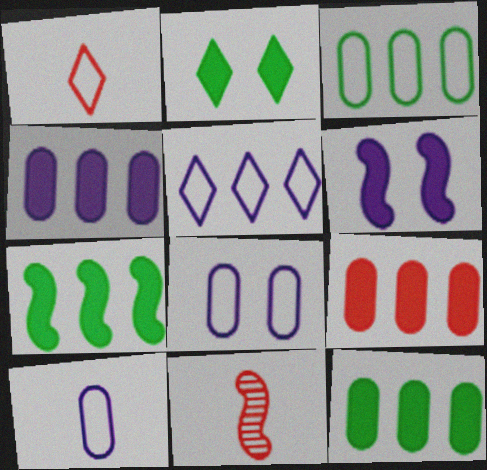[[4, 9, 12]]